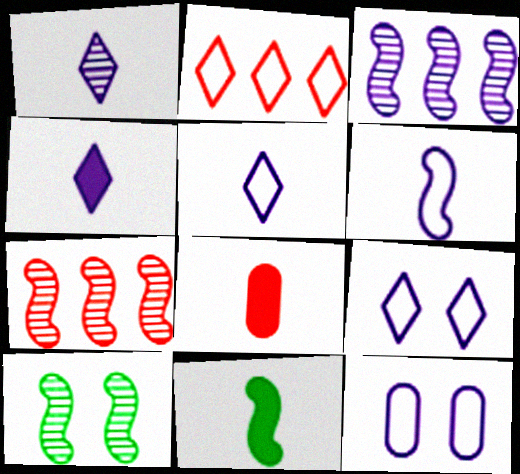[[1, 4, 5], 
[3, 4, 12], 
[4, 8, 11]]